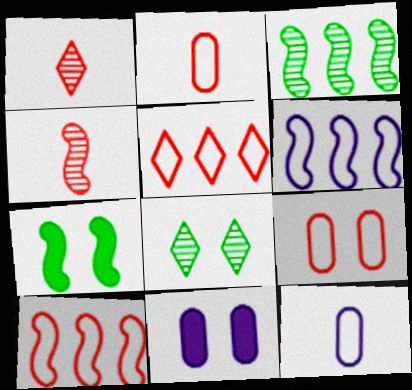[[4, 6, 7]]